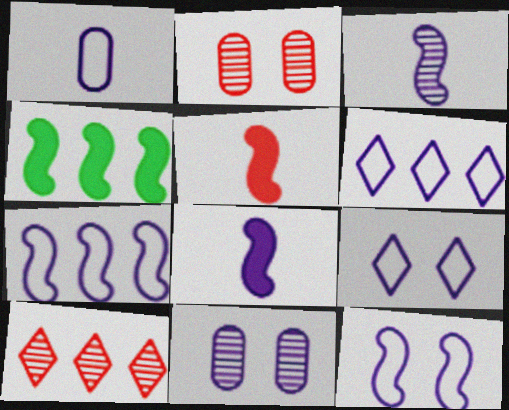[[1, 6, 12], 
[1, 7, 9], 
[6, 8, 11]]